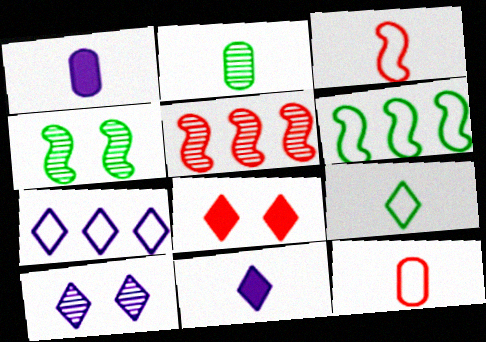[[1, 2, 12], 
[2, 3, 11], 
[2, 5, 10], 
[5, 8, 12], 
[7, 10, 11]]